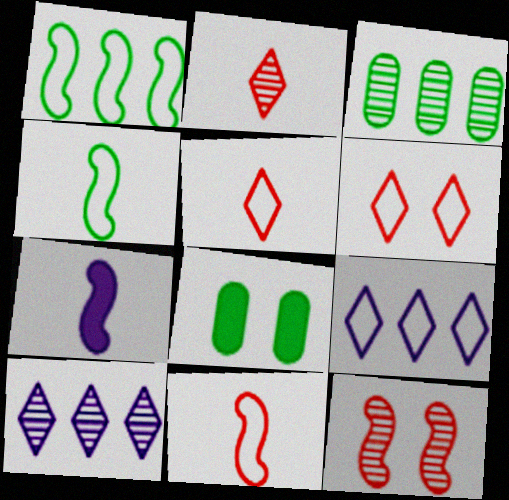[[1, 7, 12], 
[3, 6, 7], 
[8, 10, 11]]